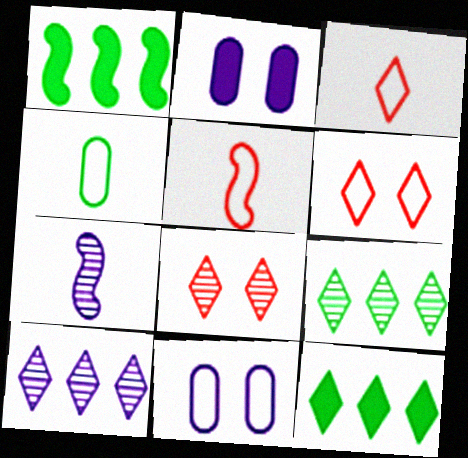[[2, 5, 9]]